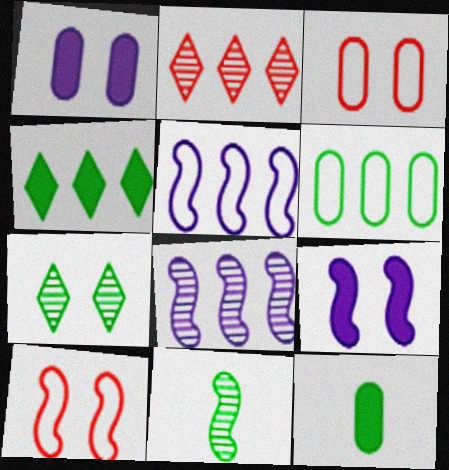[[1, 7, 10], 
[3, 7, 9]]